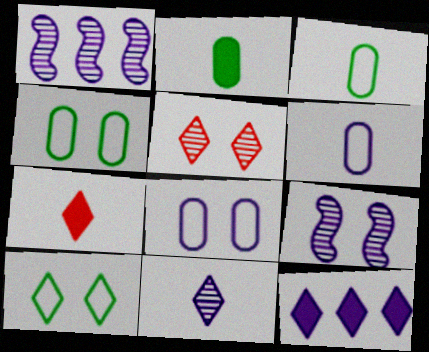[[1, 4, 7], 
[6, 9, 12]]